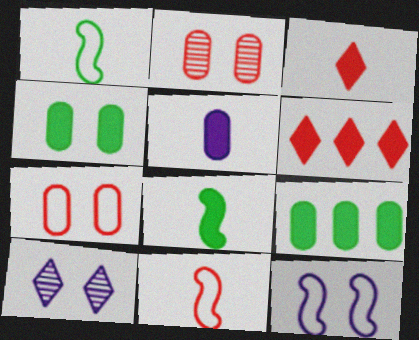[[2, 6, 11], 
[3, 5, 8], 
[9, 10, 11]]